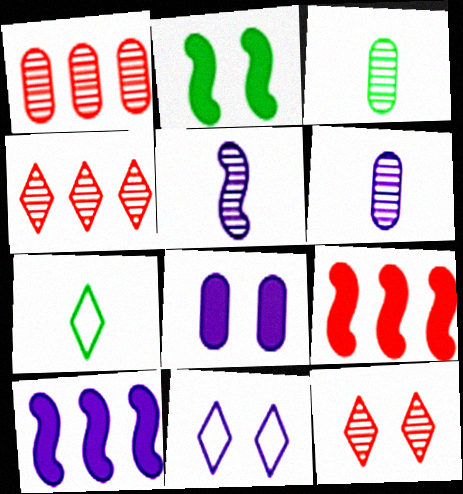[[3, 9, 11], 
[6, 10, 11]]